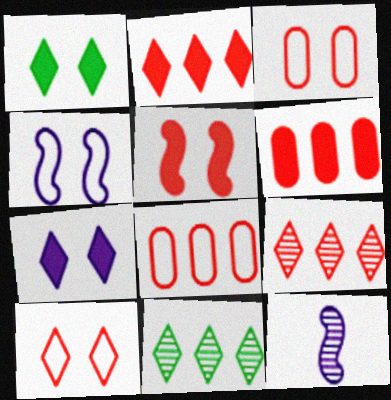[[1, 8, 12]]